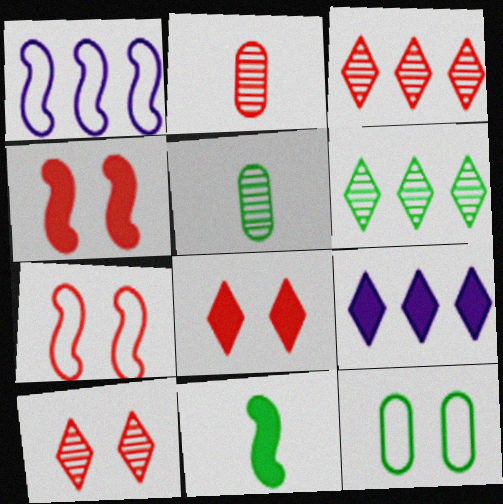[[1, 5, 8], 
[5, 7, 9], 
[6, 11, 12]]